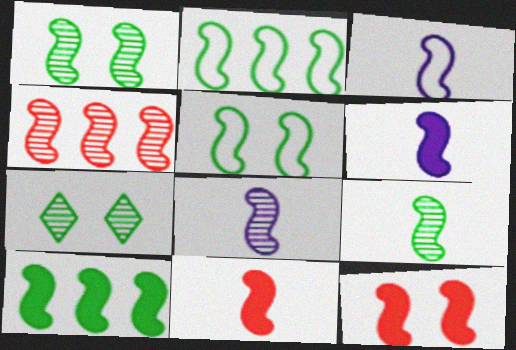[[1, 4, 8], 
[2, 8, 12], 
[3, 6, 8], 
[3, 9, 11], 
[4, 5, 6], 
[5, 9, 10], 
[6, 10, 12]]